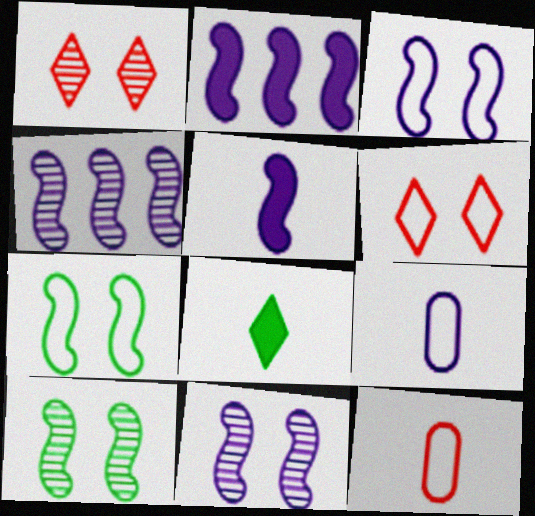[[3, 4, 5]]